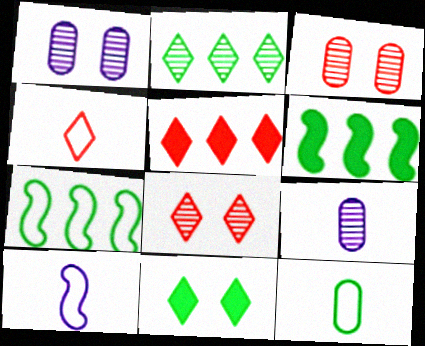[[1, 4, 6], 
[4, 5, 8], 
[4, 10, 12]]